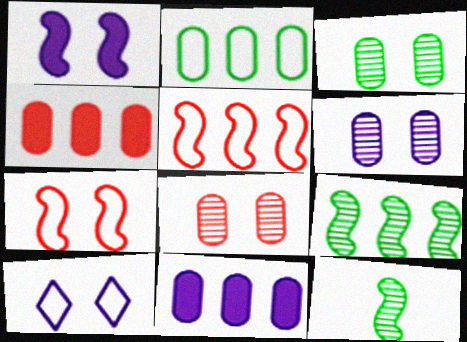[[1, 5, 12], 
[1, 6, 10], 
[3, 6, 8], 
[4, 10, 12]]